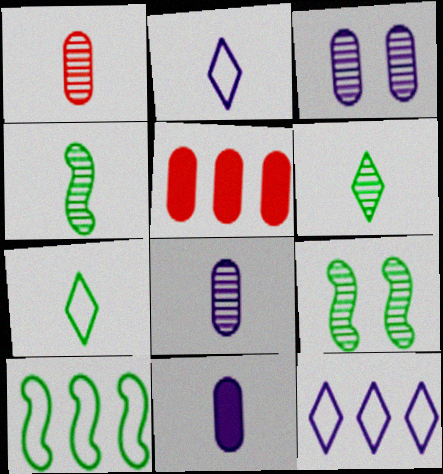[[2, 5, 9]]